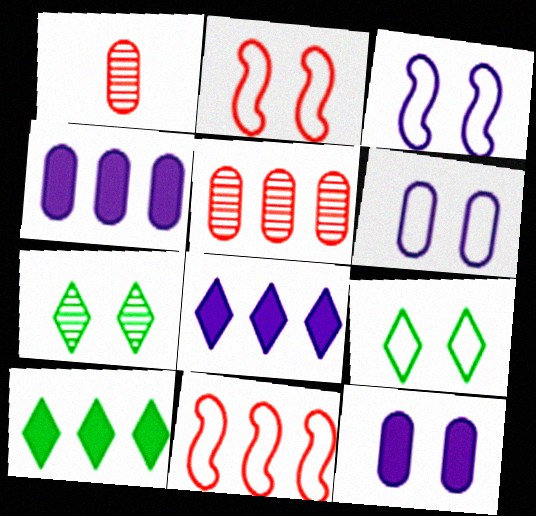[[1, 3, 10], 
[2, 6, 9], 
[2, 7, 12]]